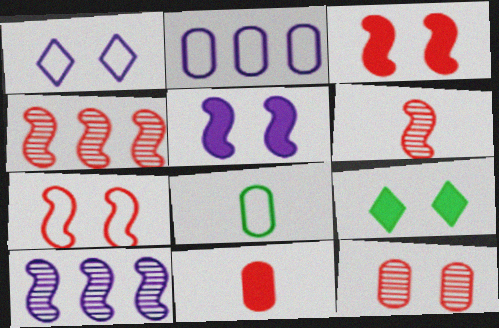[[2, 6, 9]]